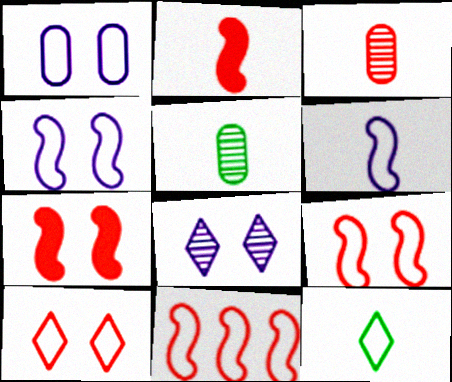[[1, 11, 12]]